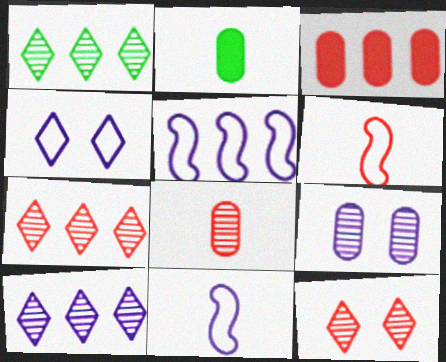[[1, 3, 5], 
[1, 7, 10], 
[2, 5, 12], 
[3, 6, 12]]